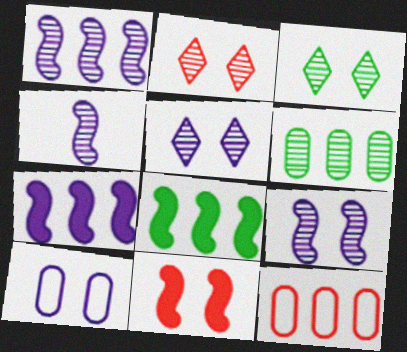[[1, 4, 9], 
[2, 3, 5], 
[2, 4, 6], 
[3, 10, 11]]